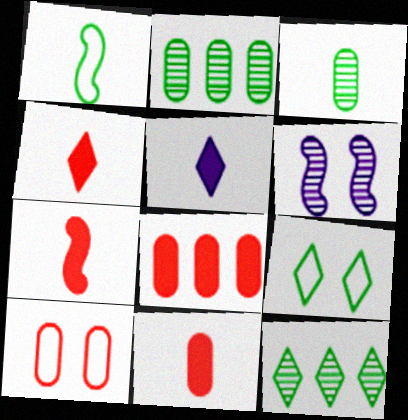[[4, 7, 11]]